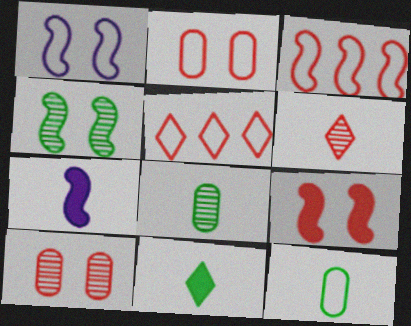[[1, 4, 9], 
[1, 5, 12], 
[3, 4, 7], 
[6, 7, 12]]